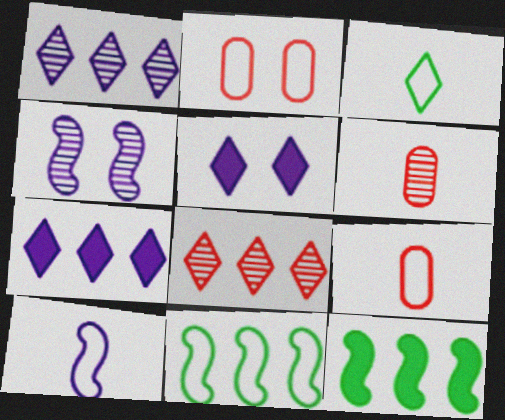[[3, 5, 8], 
[3, 9, 10], 
[5, 6, 11]]